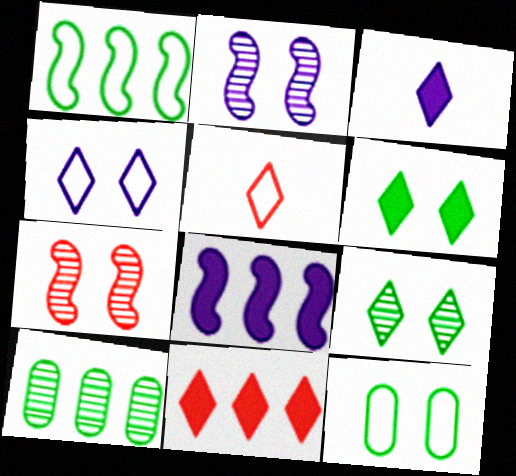[[3, 6, 11]]